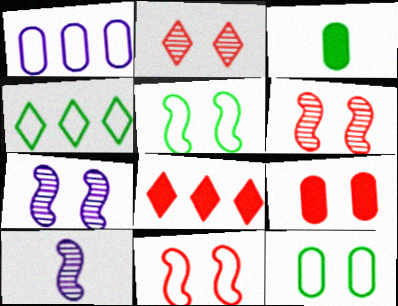[[2, 9, 11], 
[4, 9, 10], 
[8, 10, 12]]